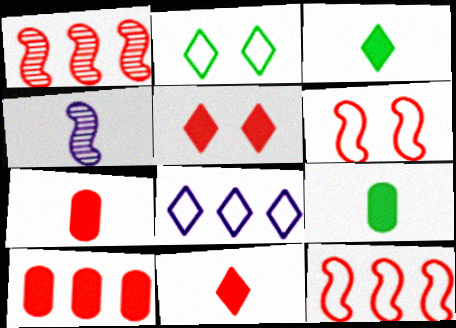[[2, 4, 10]]